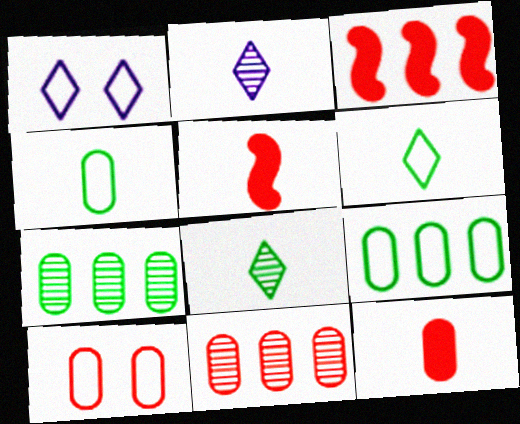[[1, 5, 7], 
[2, 4, 5], 
[10, 11, 12]]